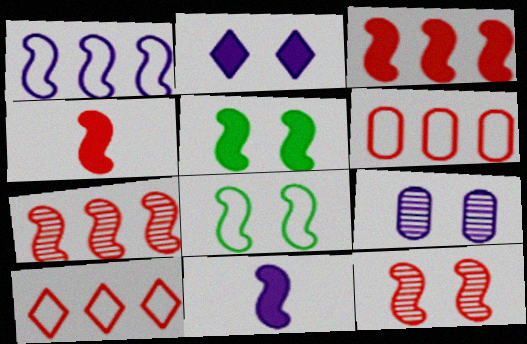[[3, 5, 11], 
[7, 8, 11]]